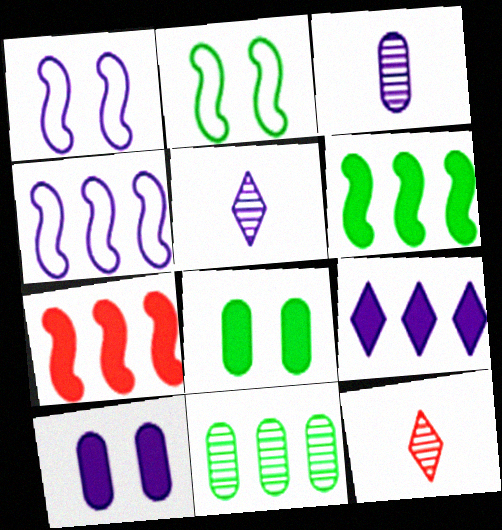[[1, 3, 9], 
[4, 5, 10], 
[4, 8, 12]]